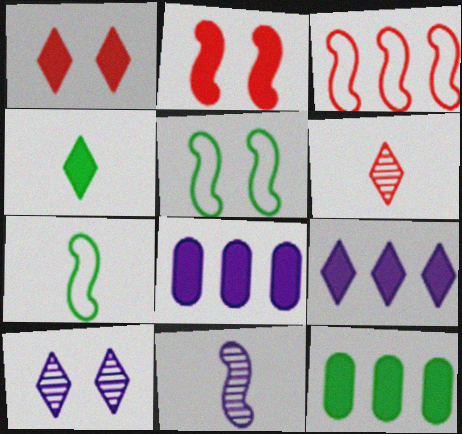[[1, 4, 9], 
[2, 4, 8], 
[5, 6, 8]]